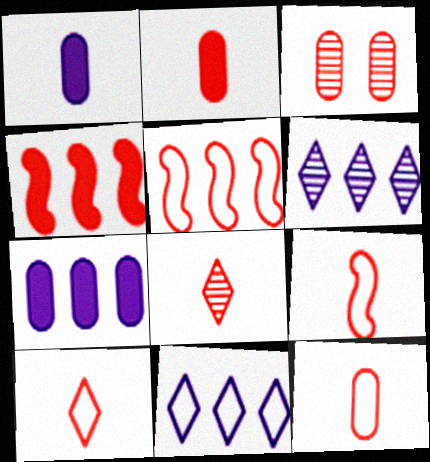[[2, 8, 9], 
[3, 4, 10], 
[9, 10, 12]]